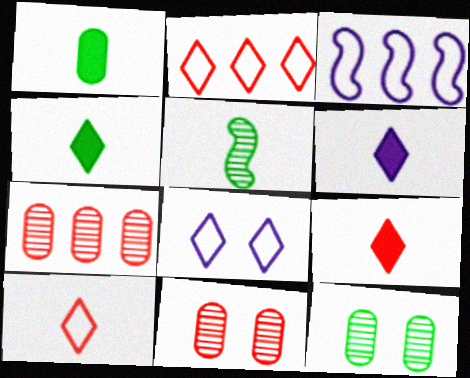[[3, 4, 11], 
[3, 9, 12], 
[4, 6, 9]]